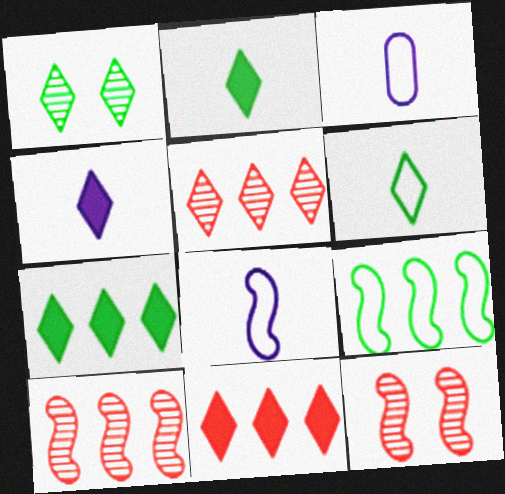[[1, 6, 7], 
[3, 7, 12]]